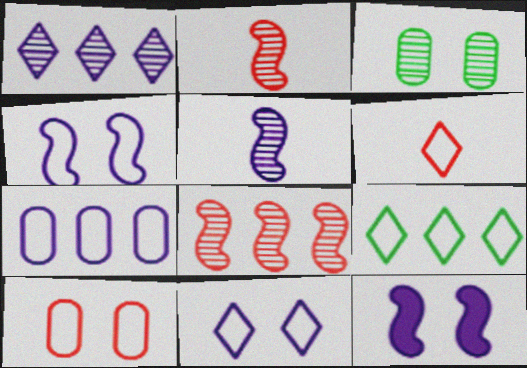[[1, 2, 3], 
[6, 9, 11]]